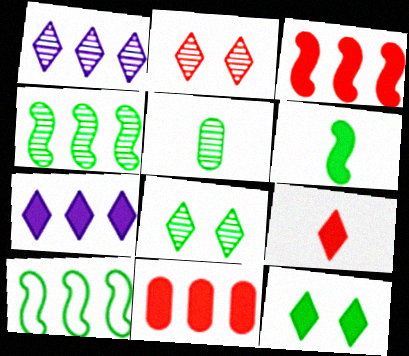[[1, 10, 11], 
[4, 5, 8], 
[5, 10, 12], 
[7, 9, 12]]